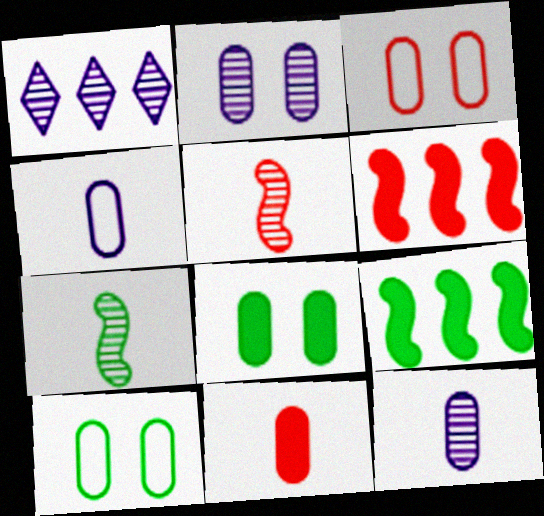[[2, 3, 8]]